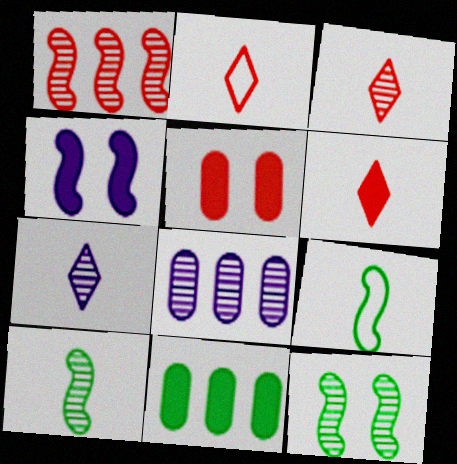[[1, 2, 5], 
[1, 4, 9], 
[2, 3, 6], 
[3, 8, 12], 
[4, 6, 11]]